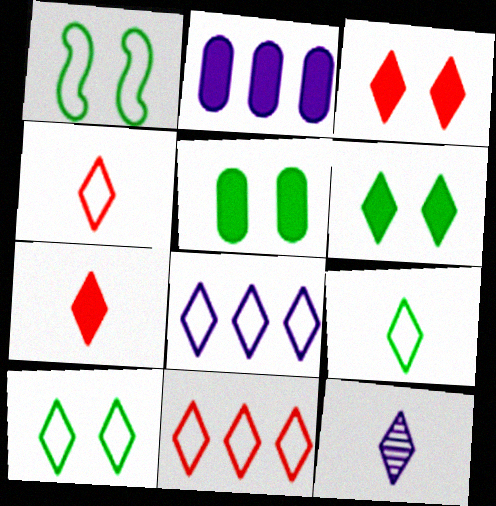[[4, 8, 10], 
[6, 11, 12], 
[7, 9, 12]]